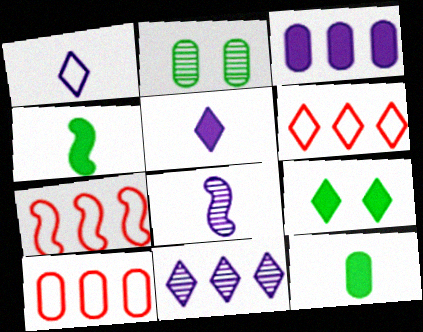[[2, 5, 7], 
[6, 7, 10], 
[8, 9, 10]]